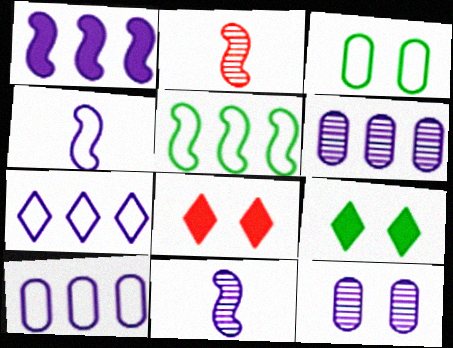[[1, 6, 7], 
[2, 9, 10]]